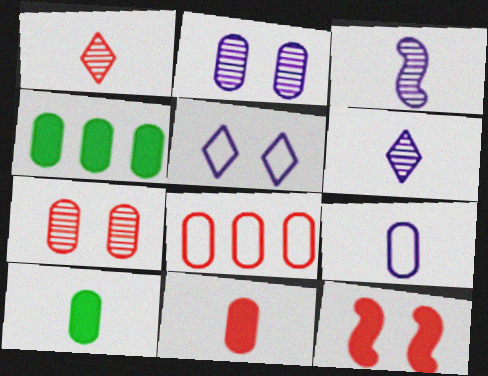[[1, 8, 12], 
[2, 8, 10], 
[4, 7, 9], 
[7, 8, 11]]